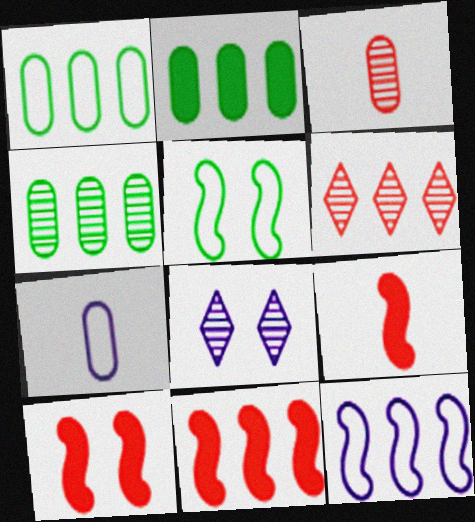[[1, 2, 4], 
[1, 8, 9], 
[2, 6, 12], 
[9, 10, 11]]